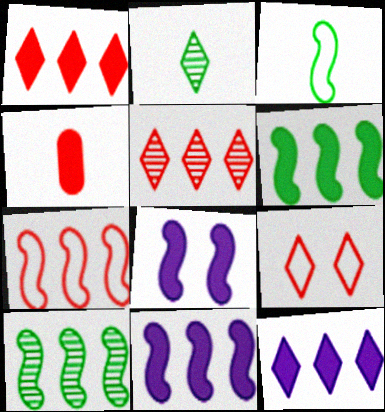[[2, 9, 12], 
[7, 10, 11]]